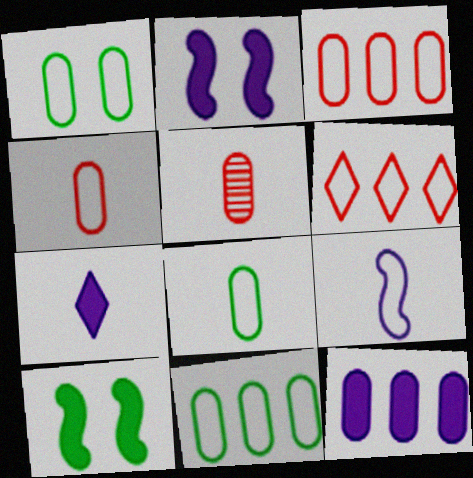[[1, 5, 12], 
[1, 6, 9], 
[1, 8, 11], 
[2, 7, 12]]